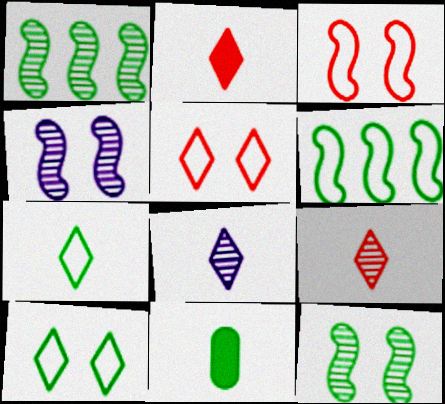[[1, 10, 11], 
[2, 7, 8]]